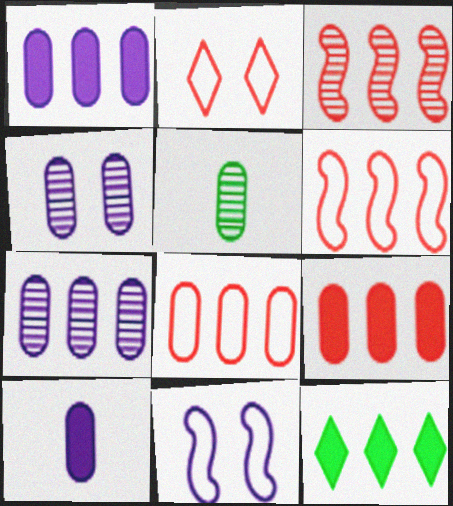[[6, 7, 12]]